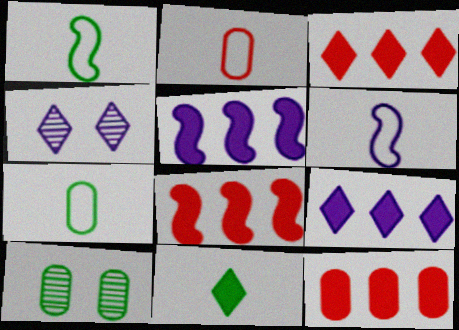[[1, 4, 12], 
[3, 6, 10], 
[3, 8, 12], 
[4, 7, 8]]